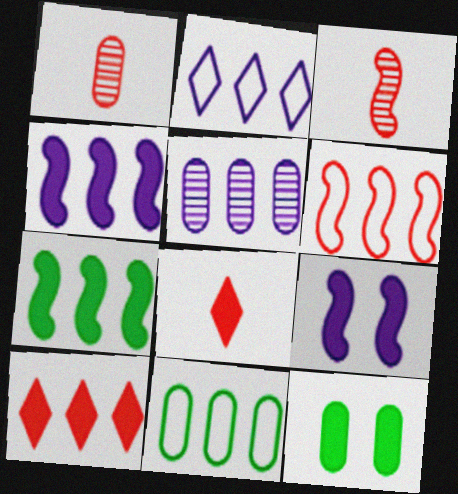[[2, 3, 12], 
[2, 4, 5], 
[2, 6, 11], 
[4, 8, 12]]